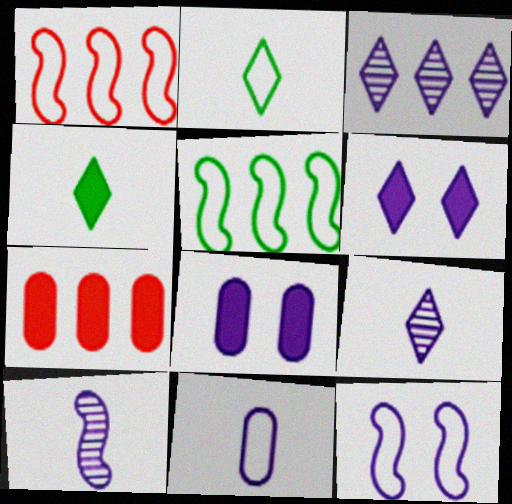[[3, 5, 7]]